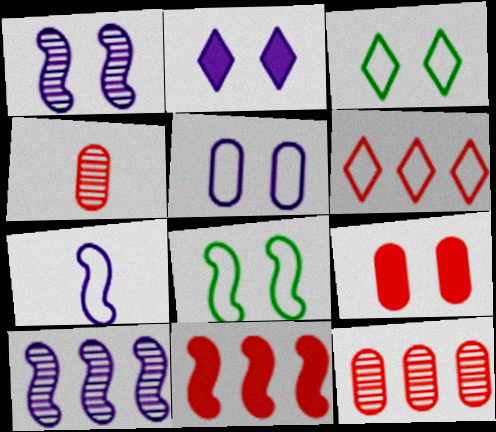[[1, 2, 5], 
[1, 3, 9], 
[6, 11, 12]]